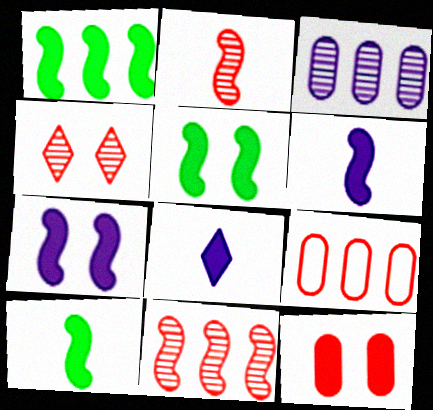[[1, 5, 10], 
[1, 8, 12]]